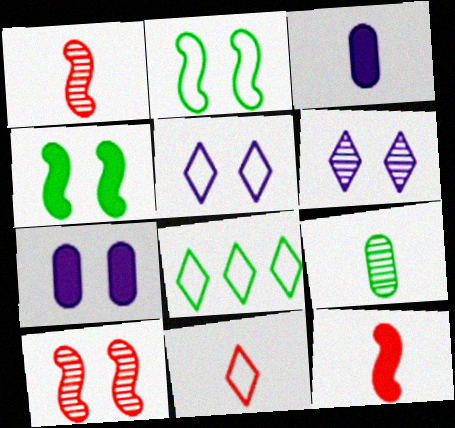[[1, 7, 8], 
[3, 8, 10], 
[4, 8, 9], 
[5, 8, 11]]